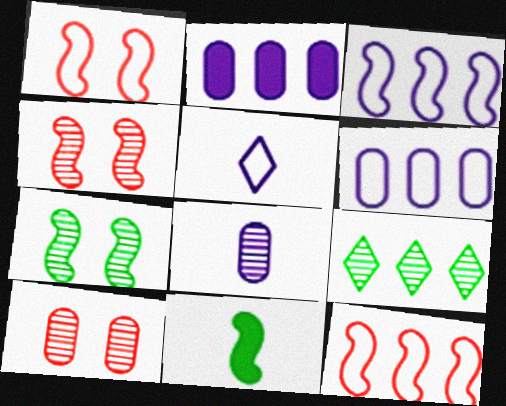[[2, 9, 12], 
[3, 4, 11], 
[4, 8, 9]]